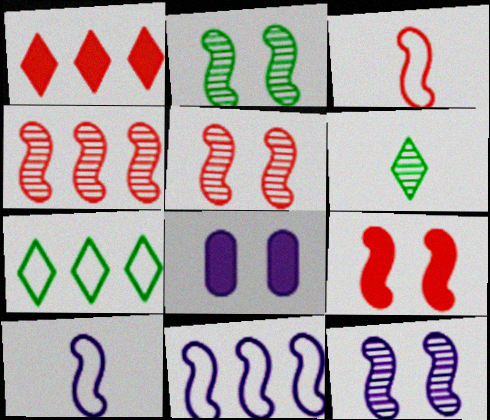[[2, 5, 12], 
[3, 4, 9]]